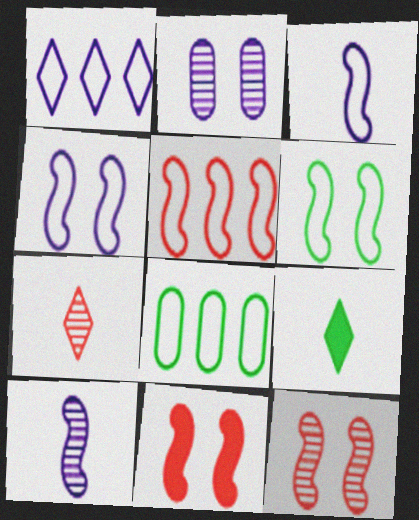[[1, 5, 8], 
[2, 5, 9], 
[3, 5, 6]]